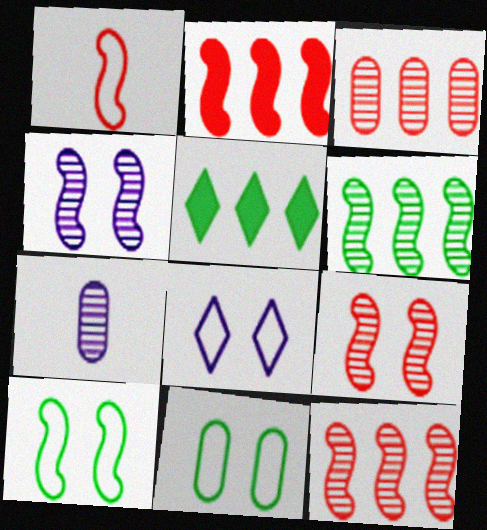[[1, 2, 9]]